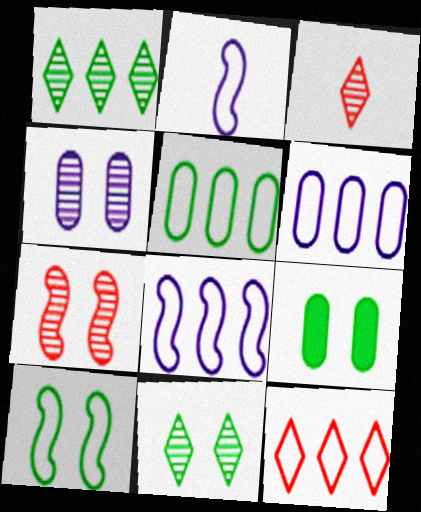[[3, 8, 9], 
[4, 7, 11], 
[5, 8, 12], 
[9, 10, 11]]